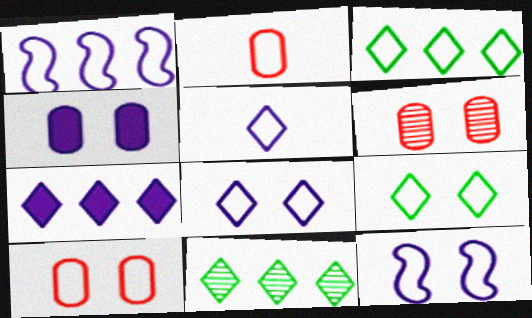[[1, 2, 9], 
[2, 3, 12], 
[9, 10, 12]]